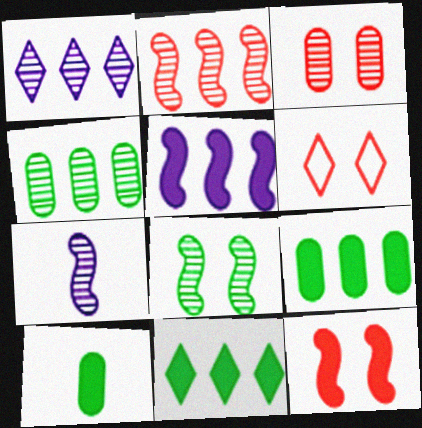[[1, 2, 4], 
[2, 7, 8], 
[3, 6, 12], 
[6, 7, 9]]